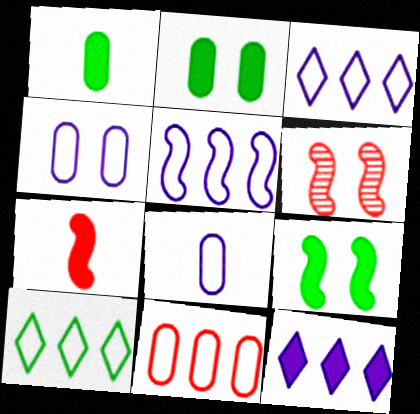[[1, 3, 6], 
[2, 7, 12], 
[5, 10, 11]]